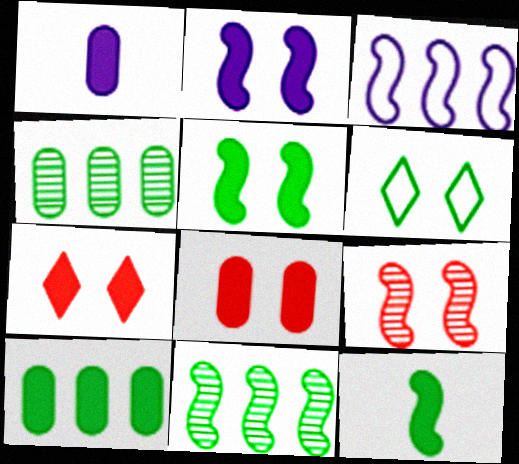[[1, 8, 10], 
[3, 9, 12], 
[4, 6, 12]]